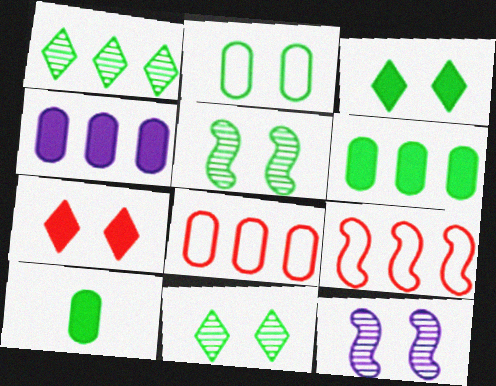[[1, 4, 9], 
[2, 3, 5], 
[2, 7, 12]]